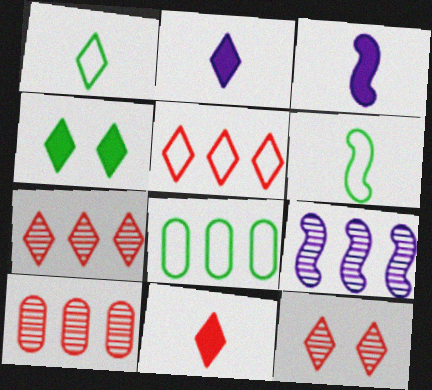[[3, 8, 12], 
[5, 11, 12]]